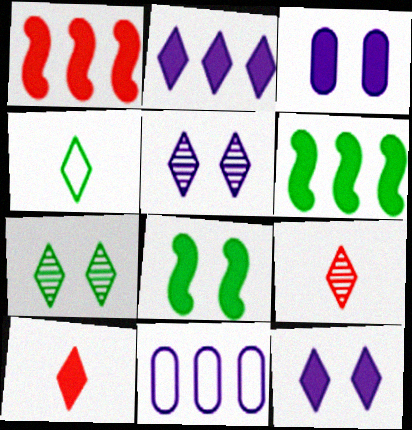[[3, 6, 10], 
[8, 9, 11]]